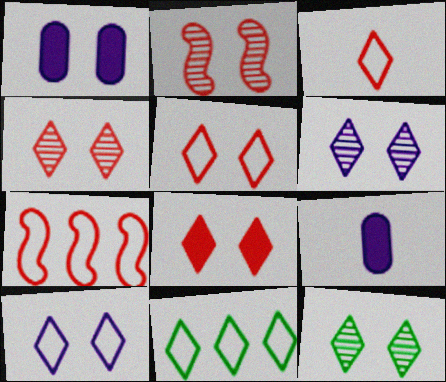[[2, 9, 11], 
[3, 10, 11], 
[4, 5, 8], 
[4, 6, 12], 
[7, 9, 12], 
[8, 10, 12]]